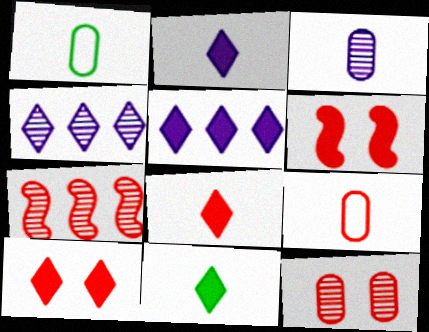[[1, 4, 6], 
[2, 8, 11], 
[5, 10, 11], 
[7, 9, 10]]